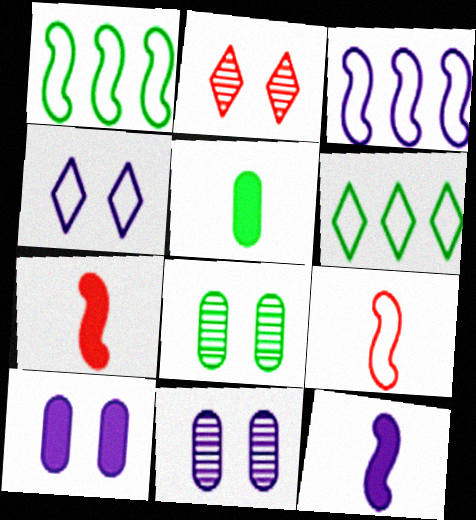[[2, 3, 5], 
[6, 7, 11]]